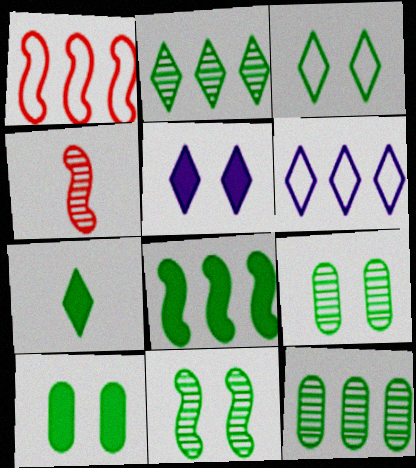[[2, 3, 7], 
[3, 10, 11], 
[4, 6, 10], 
[7, 8, 10]]